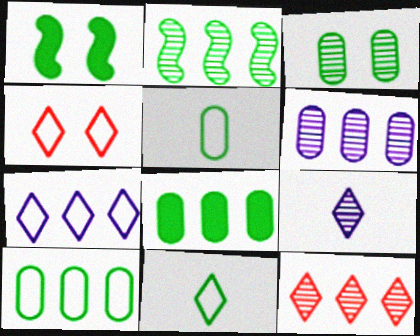[[2, 6, 12], 
[3, 5, 8], 
[4, 7, 11]]